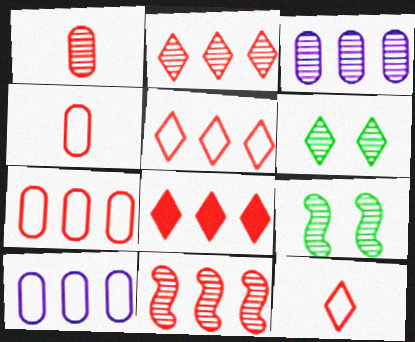[[2, 5, 8], 
[7, 8, 11]]